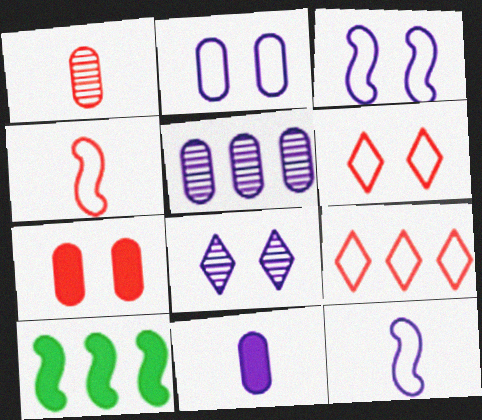[[2, 5, 11], 
[5, 9, 10]]